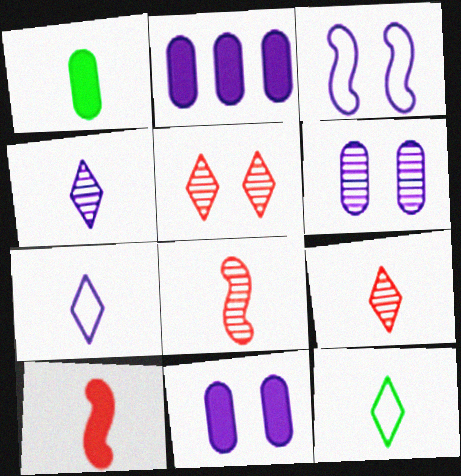[[1, 7, 8], 
[2, 3, 4]]